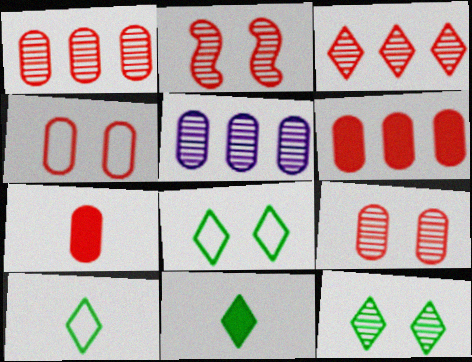[[1, 4, 7]]